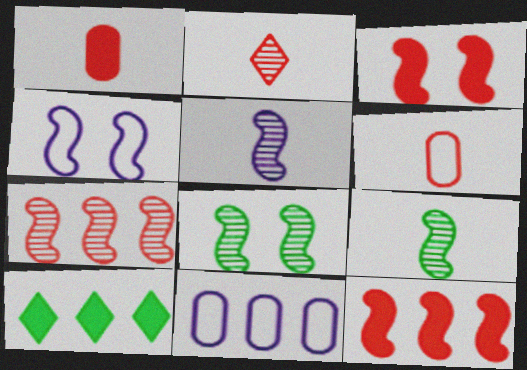[[3, 4, 8], 
[4, 9, 12], 
[5, 7, 8], 
[7, 10, 11]]